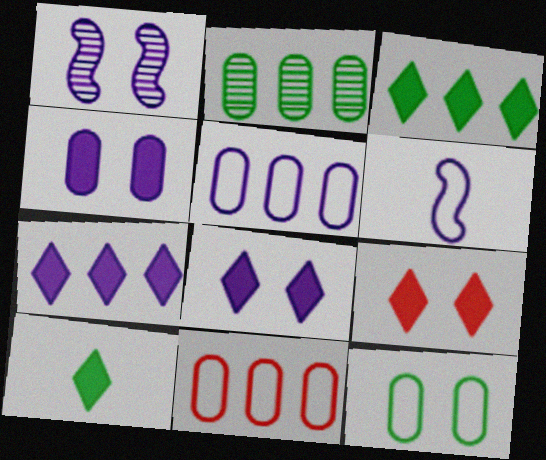[[1, 9, 12], 
[1, 10, 11], 
[2, 6, 9], 
[7, 9, 10]]